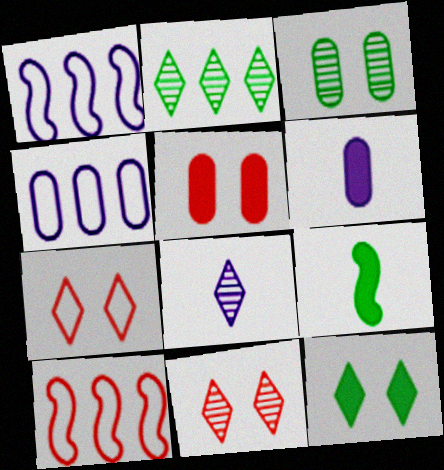[[2, 8, 11], 
[4, 9, 11]]